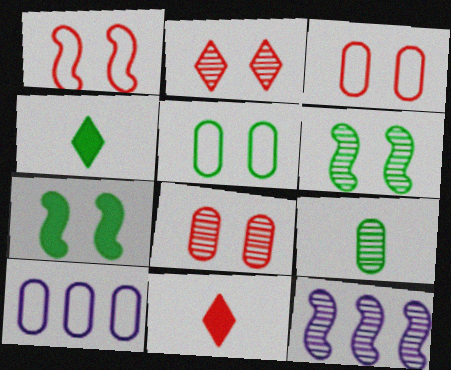[[2, 9, 12], 
[3, 4, 12], 
[5, 11, 12], 
[6, 10, 11]]